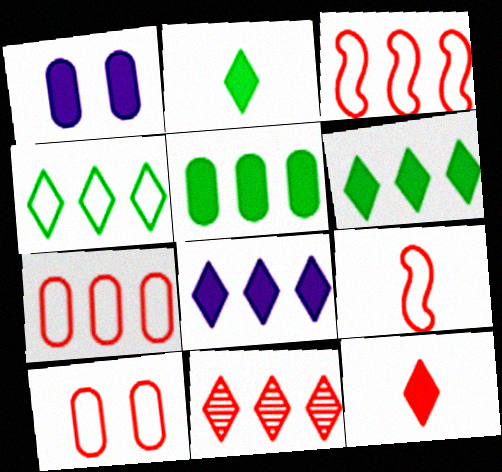[[4, 8, 11]]